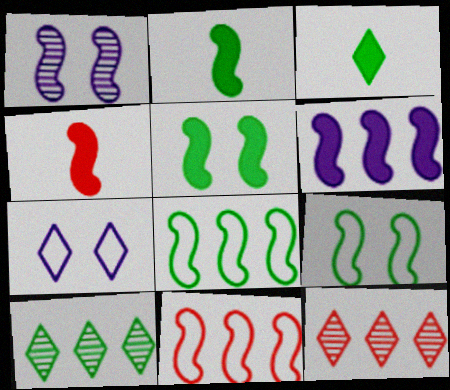[[1, 2, 11], 
[1, 4, 8], 
[3, 7, 12], 
[4, 5, 6]]